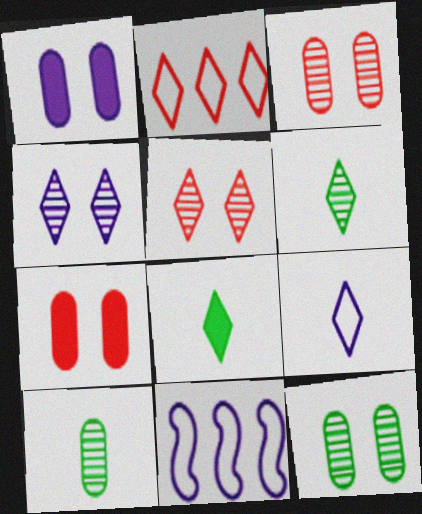[[2, 4, 8], 
[3, 8, 11], 
[6, 7, 11]]